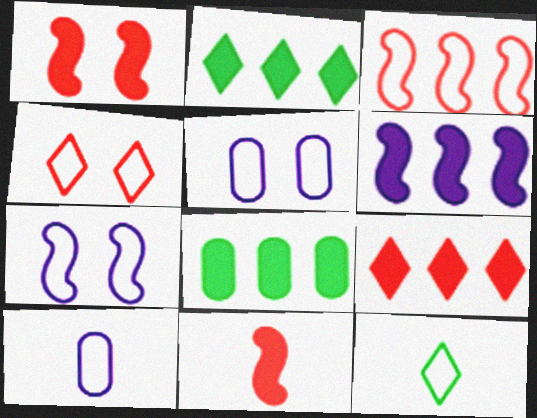[[3, 5, 12], 
[6, 8, 9]]